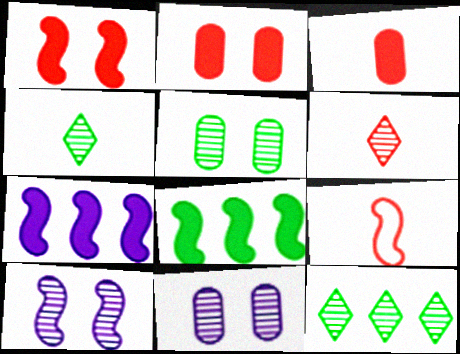[[3, 6, 9], 
[8, 9, 10]]